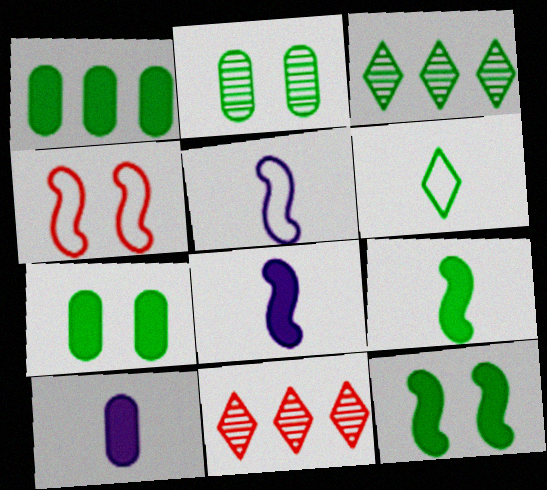[[3, 4, 10], 
[5, 7, 11]]